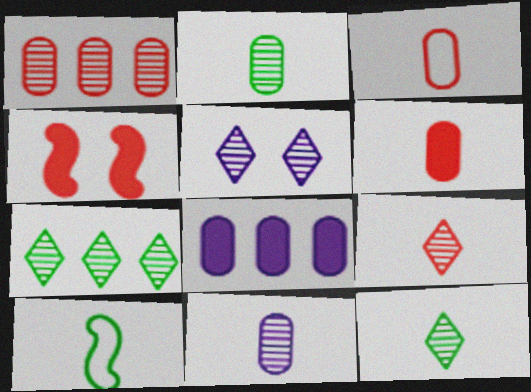[[5, 7, 9]]